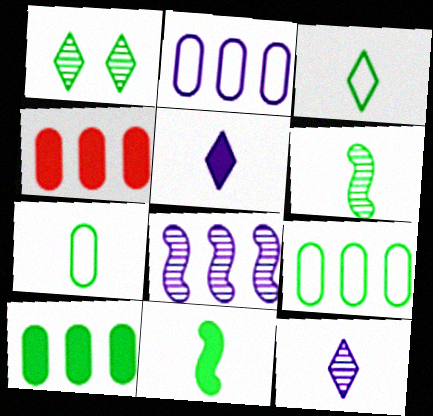[[1, 9, 11]]